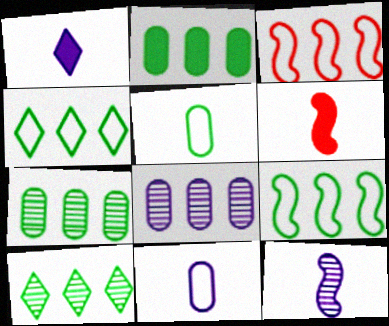[[1, 11, 12], 
[2, 9, 10]]